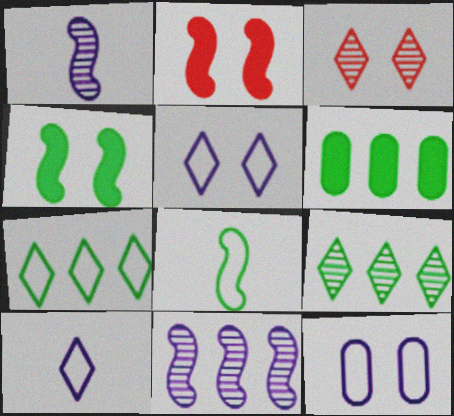[[2, 8, 11], 
[3, 4, 12]]